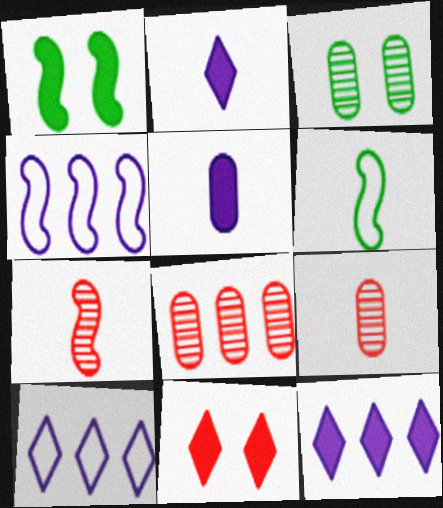[[1, 4, 7], 
[1, 9, 10], 
[2, 6, 9]]